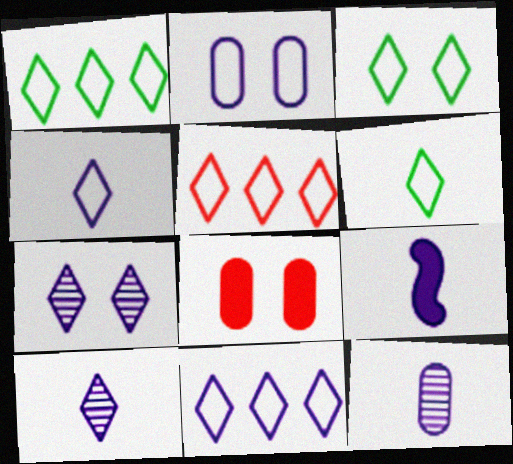[[1, 3, 6], 
[1, 5, 11], 
[3, 4, 5], 
[4, 9, 12]]